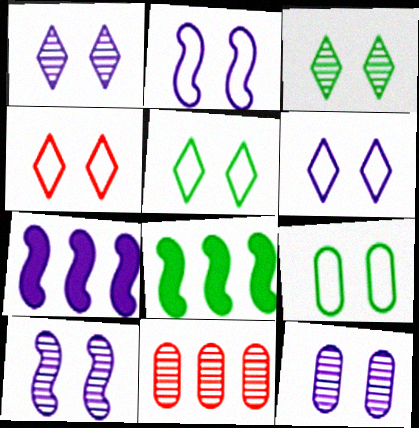[[1, 10, 12], 
[2, 4, 9], 
[4, 5, 6]]